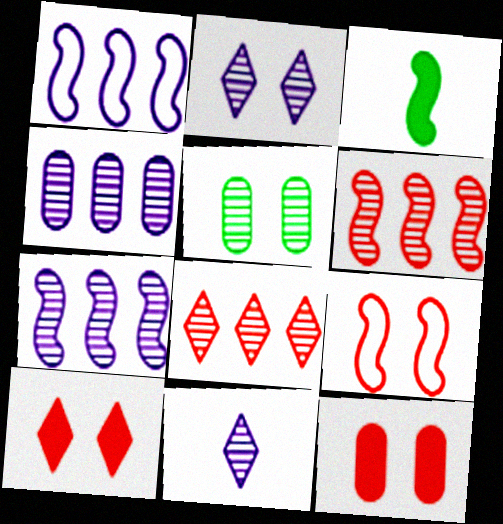[[3, 7, 9], 
[5, 6, 11]]